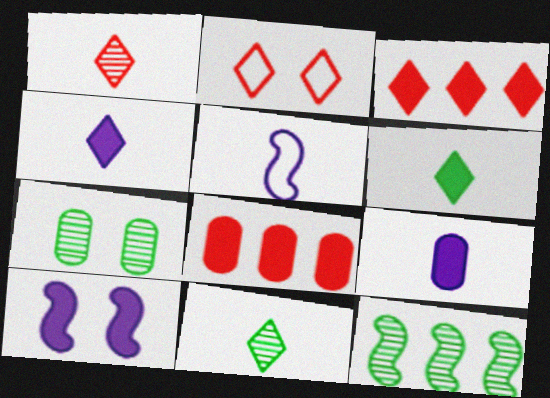[[1, 2, 3], 
[2, 7, 10], 
[2, 9, 12], 
[3, 5, 7], 
[6, 8, 10], 
[7, 11, 12]]